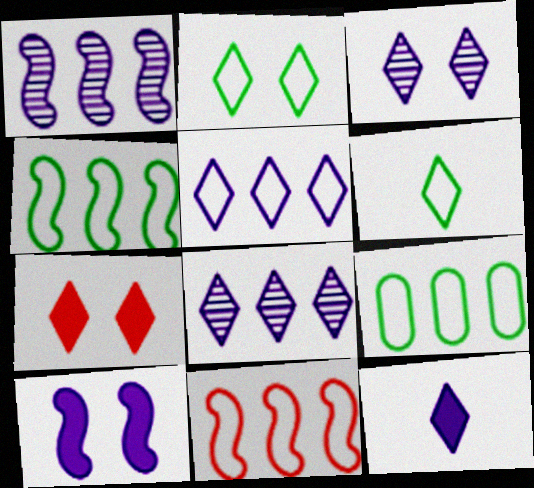[[2, 3, 7], 
[3, 5, 12], 
[5, 9, 11], 
[6, 7, 8]]